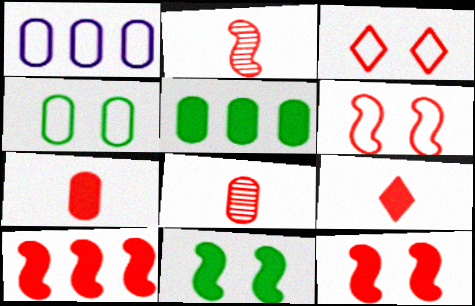[[2, 6, 10], 
[3, 8, 10]]